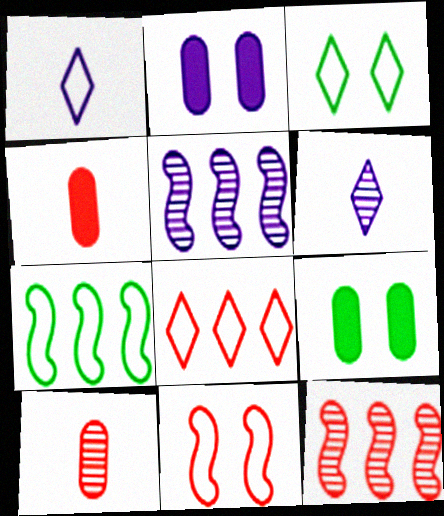[[1, 2, 5], 
[1, 3, 8], 
[1, 9, 12], 
[3, 4, 5]]